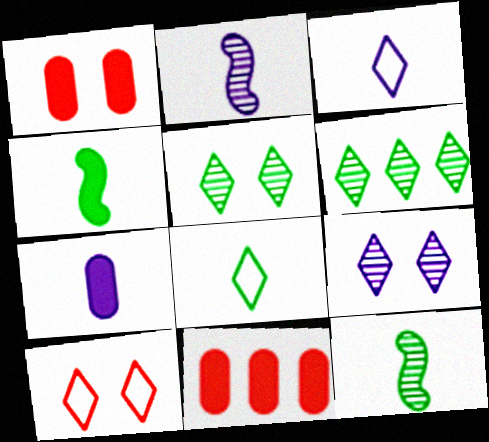[[2, 3, 7]]